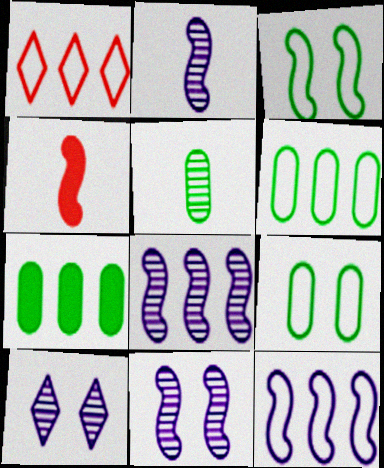[[1, 6, 12], 
[1, 7, 8], 
[2, 8, 11], 
[3, 4, 8], 
[4, 6, 10], 
[5, 7, 9]]